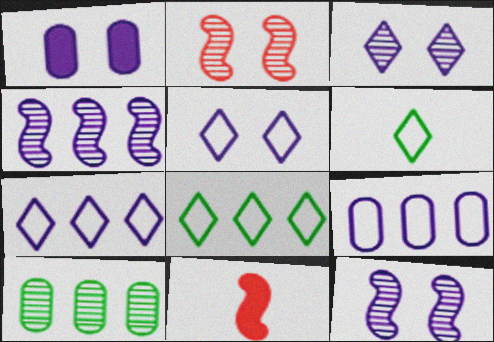[[1, 5, 12], 
[5, 10, 11]]